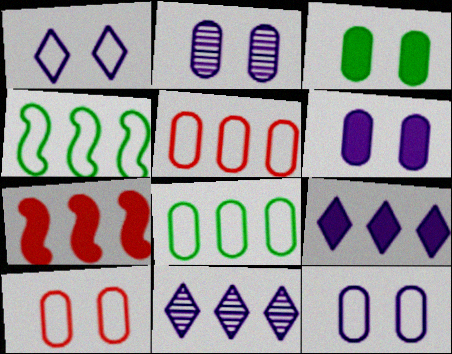[[2, 3, 10], 
[2, 6, 12], 
[7, 8, 11]]